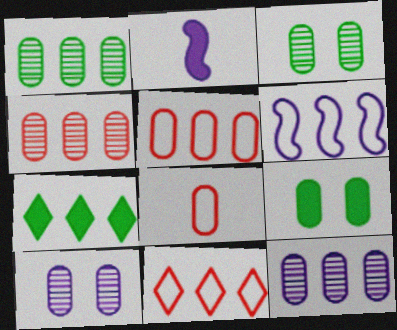[[1, 4, 12], 
[2, 3, 11], 
[4, 6, 7], 
[8, 9, 12]]